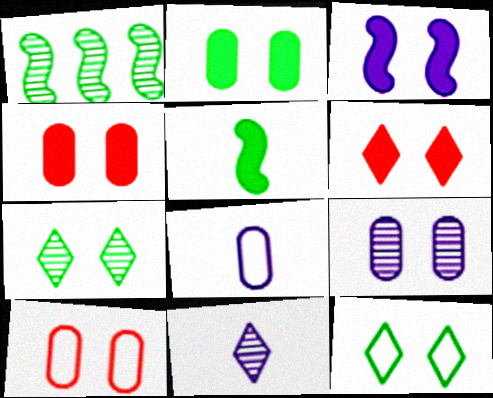[[1, 6, 8], 
[2, 3, 6], 
[2, 9, 10], 
[3, 7, 10]]